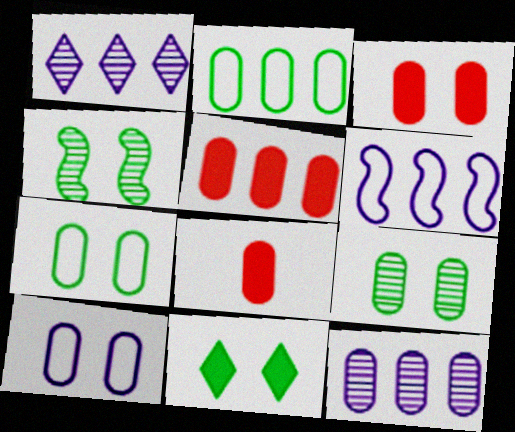[[2, 5, 12], 
[3, 5, 8], 
[3, 9, 10], 
[4, 7, 11], 
[7, 8, 12]]